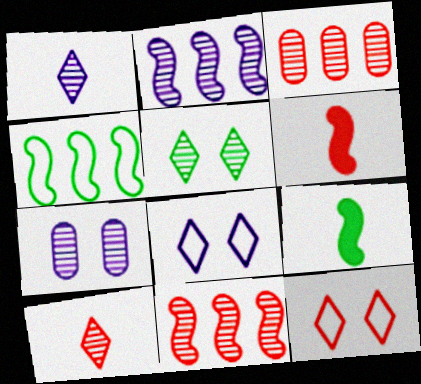[[1, 2, 7], 
[3, 6, 12], 
[3, 8, 9]]